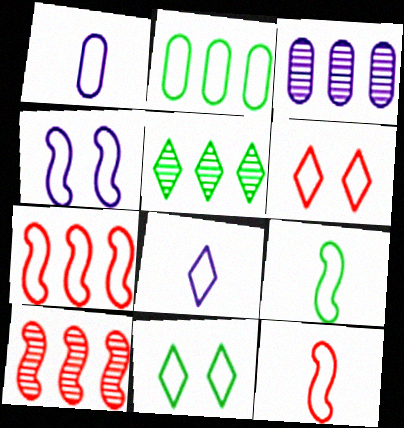[[1, 7, 11], 
[2, 9, 11], 
[3, 5, 10], 
[4, 7, 9]]